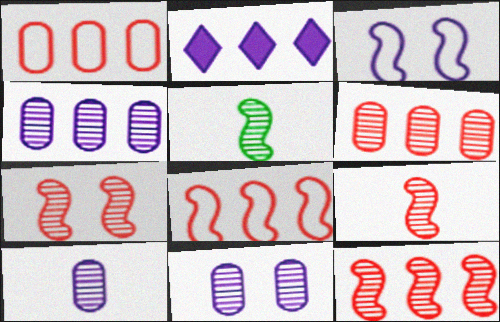[[2, 3, 10], 
[4, 10, 11], 
[7, 9, 12]]